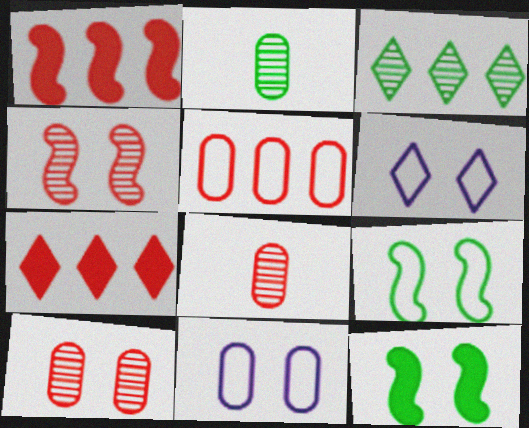[[1, 2, 6], 
[6, 10, 12]]